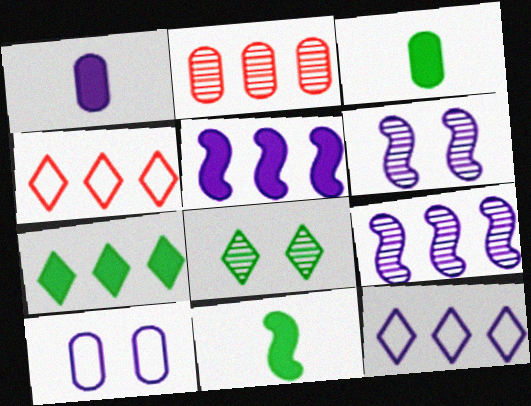[[1, 6, 12], 
[2, 3, 10], 
[3, 4, 6]]